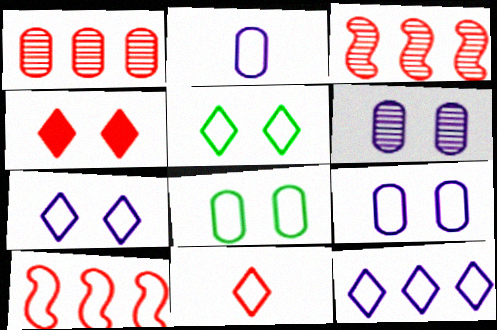[[2, 5, 10], 
[5, 11, 12]]